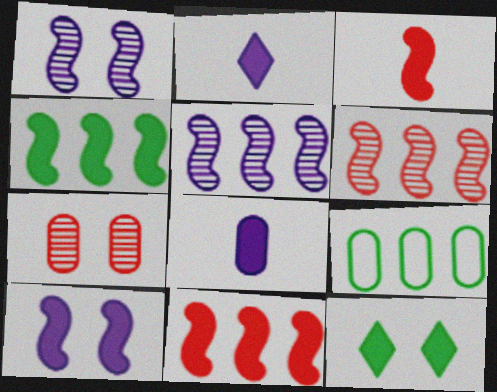[[3, 4, 10], 
[7, 8, 9], 
[8, 11, 12]]